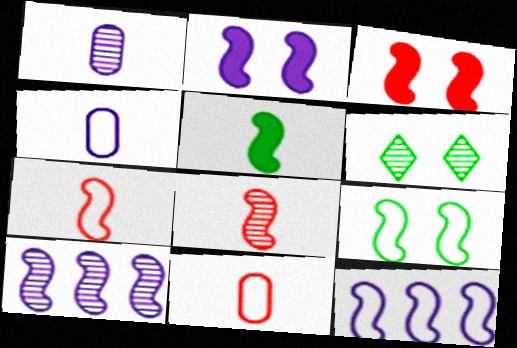[[7, 9, 12]]